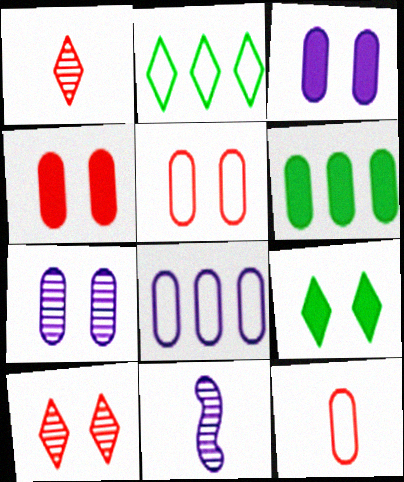[[2, 4, 11], 
[6, 7, 12]]